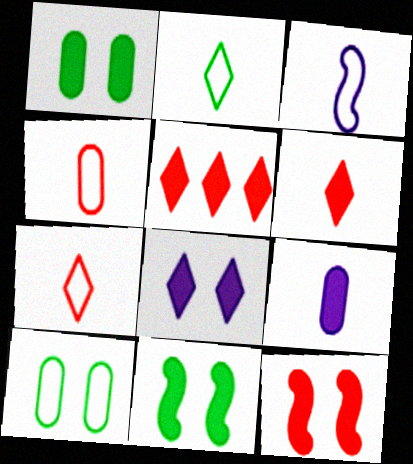[[1, 8, 12], 
[2, 3, 4], 
[5, 9, 11]]